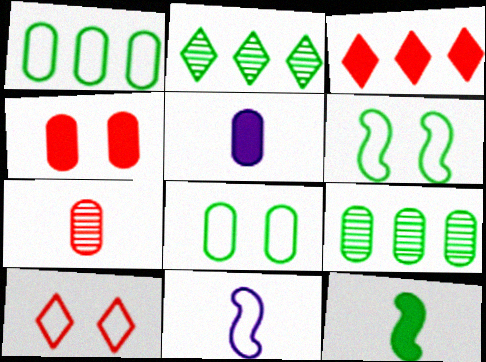[[1, 10, 11], 
[2, 4, 11], 
[2, 8, 12]]